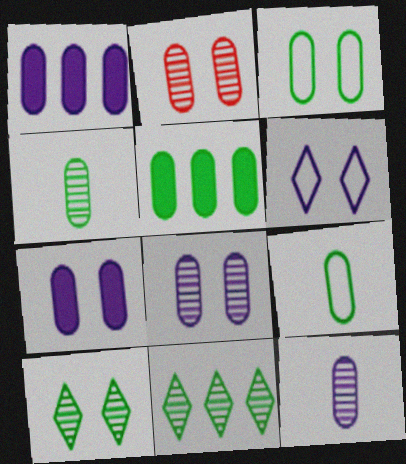[[1, 2, 9], 
[2, 3, 7], 
[3, 4, 5]]